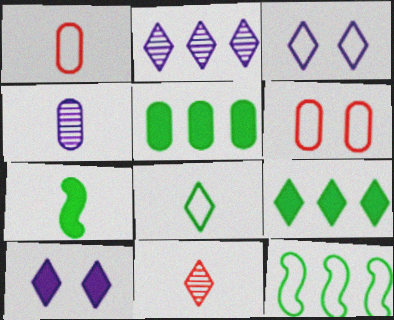[[1, 3, 12], 
[2, 6, 7], 
[3, 9, 11], 
[4, 5, 6]]